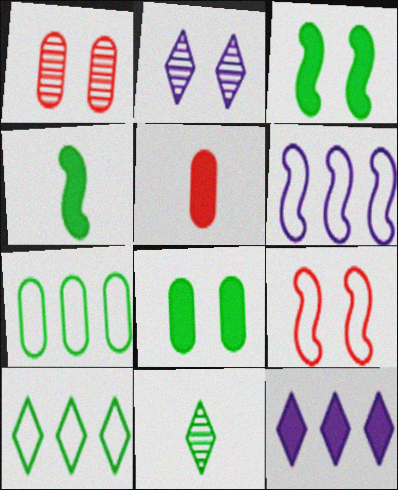[[2, 8, 9], 
[3, 5, 12], 
[3, 7, 11]]